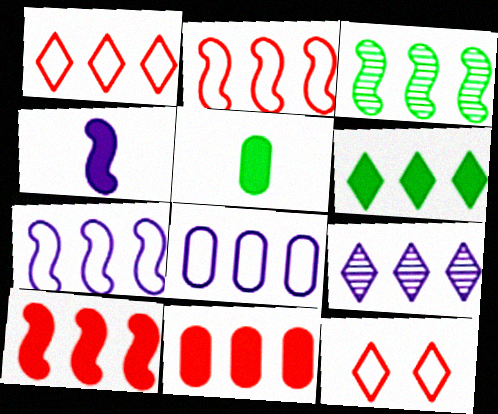[[1, 6, 9], 
[3, 7, 10]]